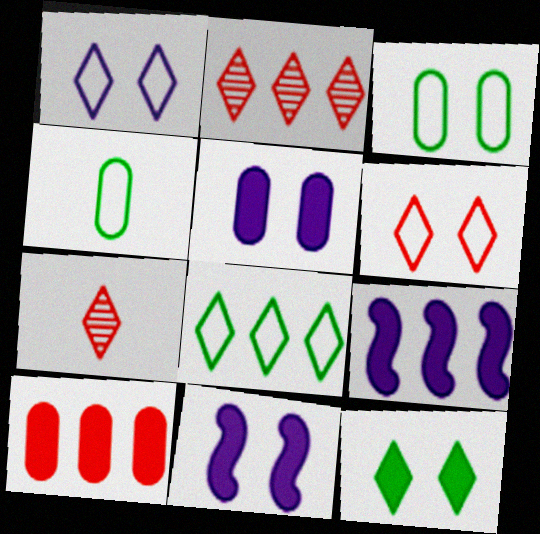[[2, 4, 11], 
[3, 7, 9]]